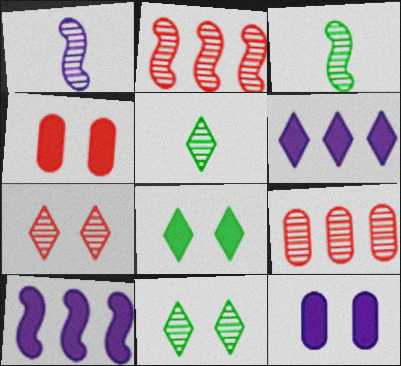[[1, 9, 11]]